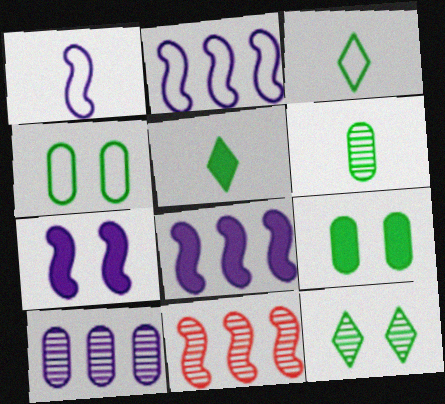[]